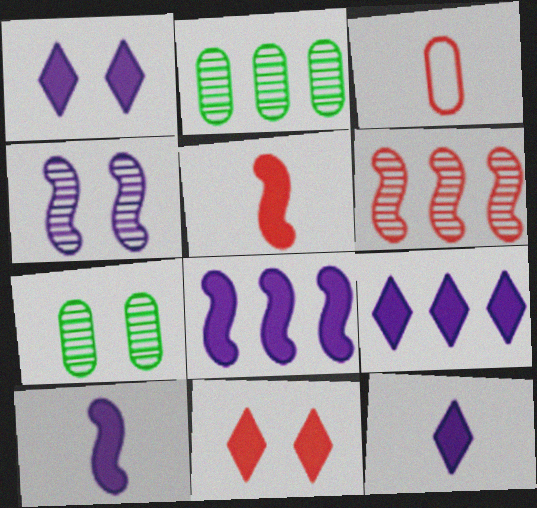[[1, 9, 12], 
[3, 6, 11]]